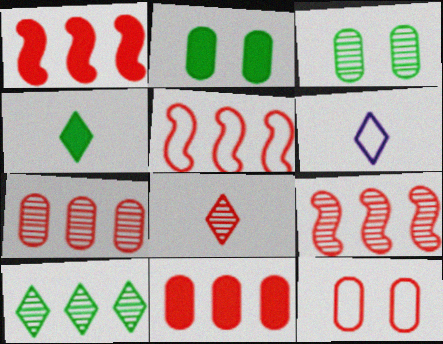[[1, 3, 6], 
[1, 5, 9], 
[1, 8, 12], 
[2, 6, 9], 
[4, 6, 8]]